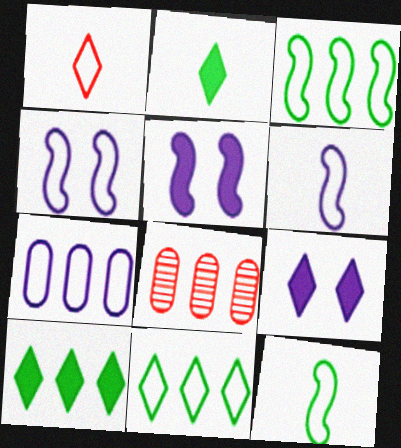[[2, 4, 8], 
[8, 9, 12]]